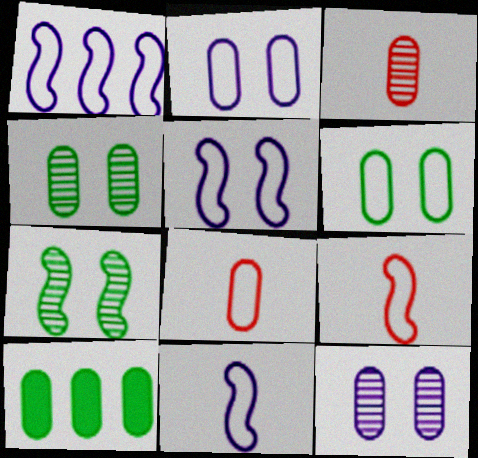[[1, 5, 11], 
[2, 3, 10], 
[8, 10, 12]]